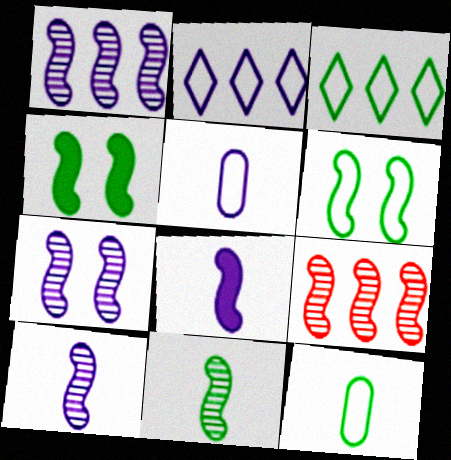[[1, 7, 10], 
[3, 6, 12], 
[6, 8, 9], 
[7, 9, 11]]